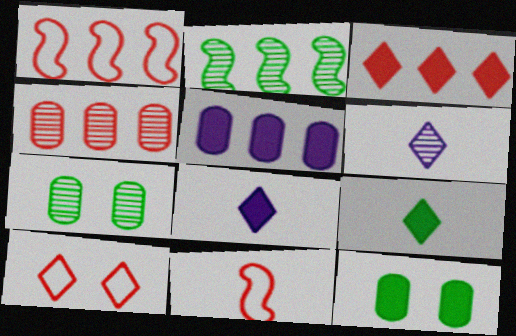[[1, 3, 4], 
[1, 6, 12], 
[1, 7, 8]]